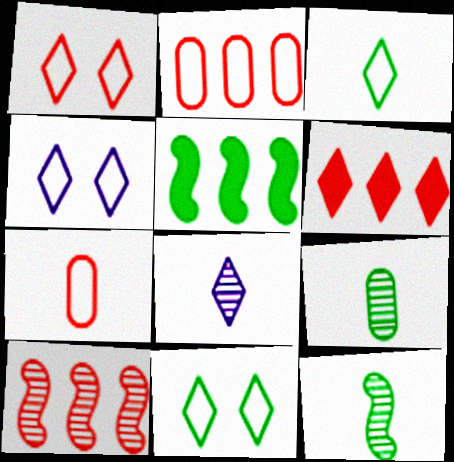[[1, 4, 11], 
[2, 6, 10], 
[5, 9, 11], 
[6, 8, 11]]